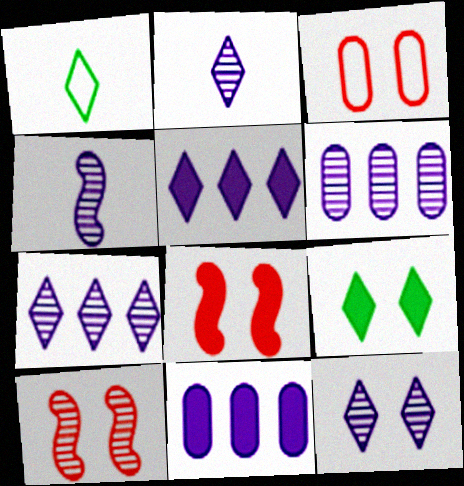[[1, 6, 8], 
[1, 10, 11], 
[2, 7, 12], 
[4, 6, 12]]